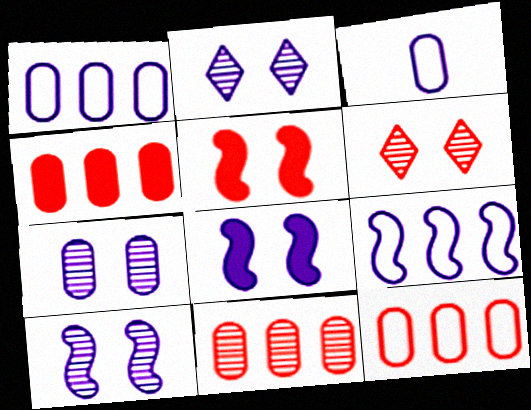[[2, 7, 10], 
[4, 11, 12]]